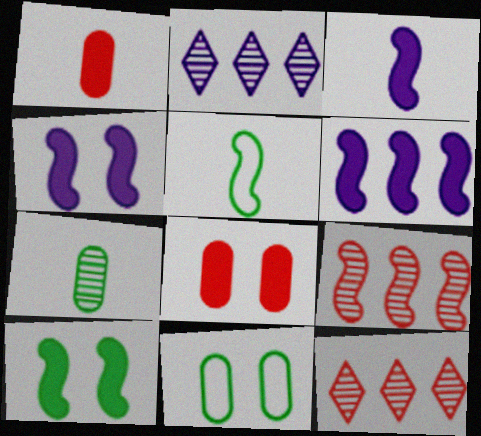[[2, 5, 8], 
[3, 4, 6], 
[3, 11, 12], 
[4, 5, 9]]